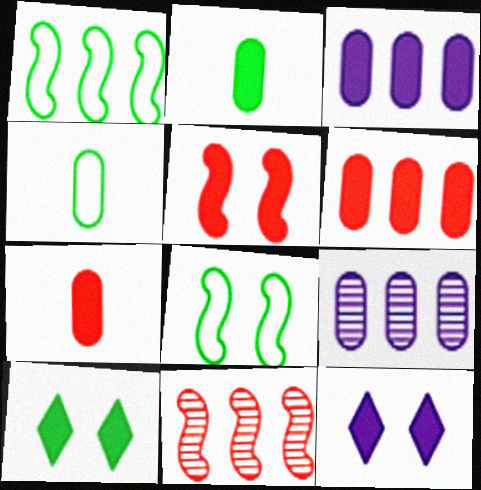[[4, 11, 12]]